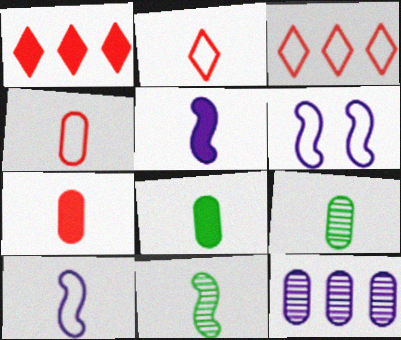[[1, 6, 9], 
[2, 5, 9]]